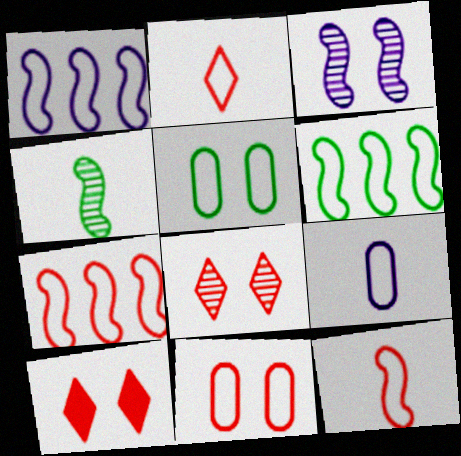[[1, 2, 5], 
[1, 6, 7], 
[2, 7, 11], 
[3, 5, 10]]